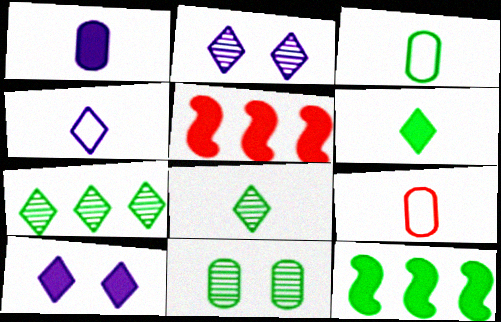[[2, 3, 5], 
[2, 9, 12], 
[4, 5, 11]]